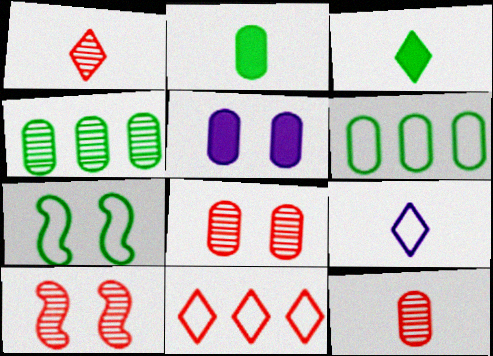[[1, 3, 9], 
[3, 4, 7], 
[5, 6, 12]]